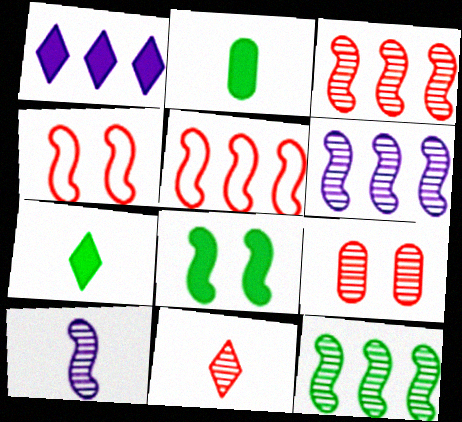[[3, 6, 12], 
[3, 9, 11], 
[5, 8, 10]]